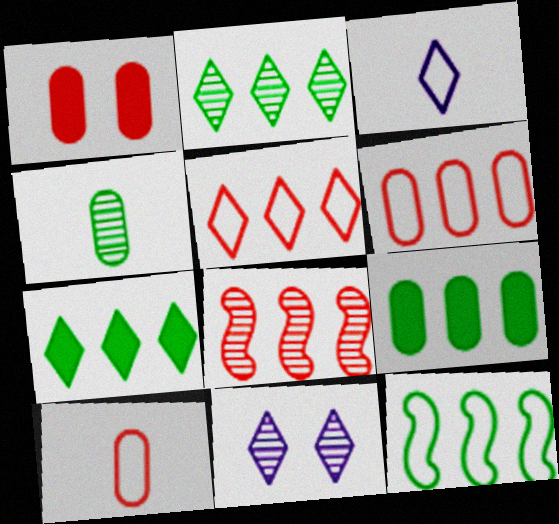[[2, 9, 12], 
[4, 8, 11]]